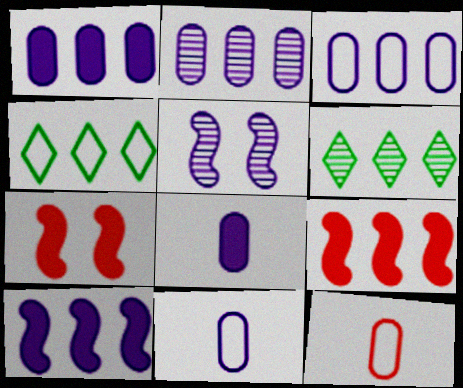[[1, 2, 3], 
[2, 4, 9], 
[3, 6, 9], 
[6, 7, 11]]